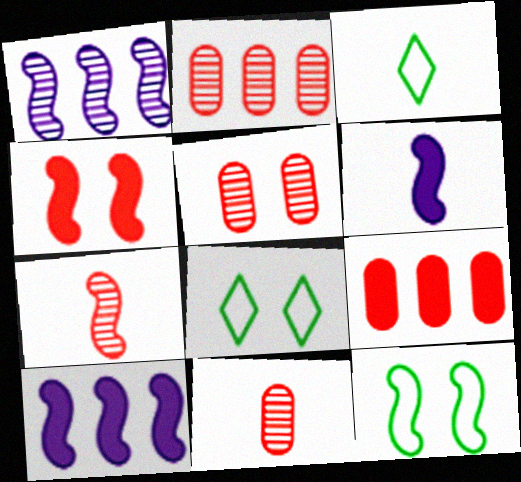[[2, 5, 11], 
[2, 6, 8], 
[3, 5, 10], 
[3, 6, 11], 
[7, 10, 12], 
[8, 10, 11]]